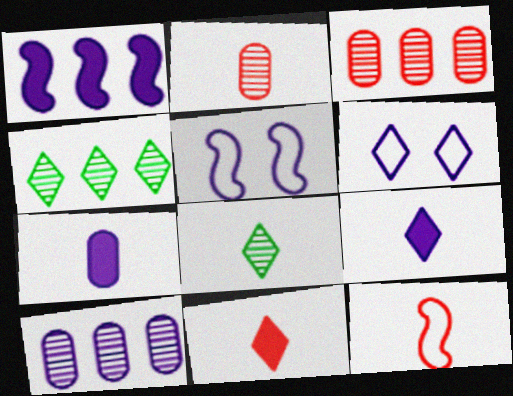[[2, 11, 12], 
[4, 6, 11], 
[5, 9, 10], 
[7, 8, 12]]